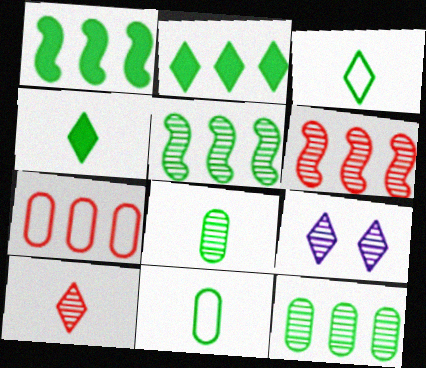[[6, 8, 9]]